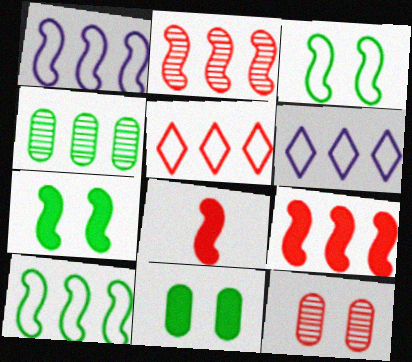[[4, 6, 9], 
[5, 8, 12]]